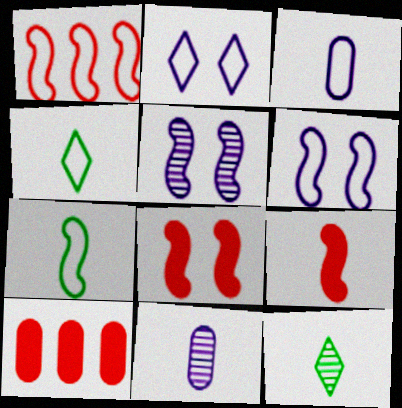[[1, 6, 7], 
[3, 9, 12], 
[4, 5, 10], 
[4, 9, 11], 
[6, 10, 12]]